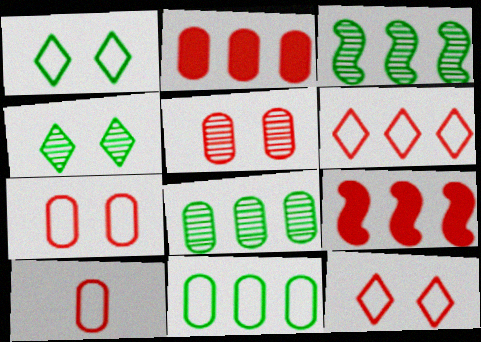[[2, 5, 10]]